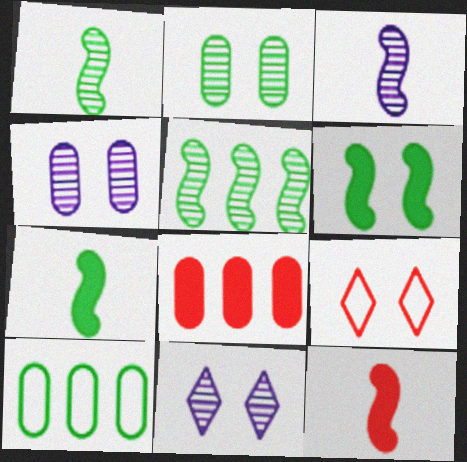[[4, 6, 9], 
[10, 11, 12]]